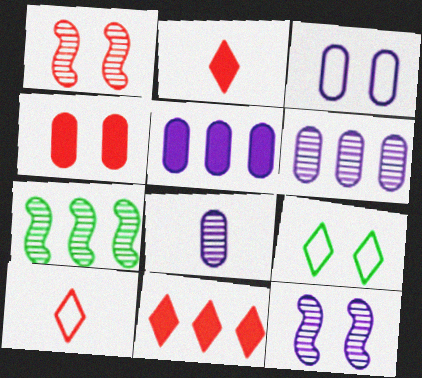[[2, 3, 7], 
[3, 5, 8], 
[4, 9, 12]]